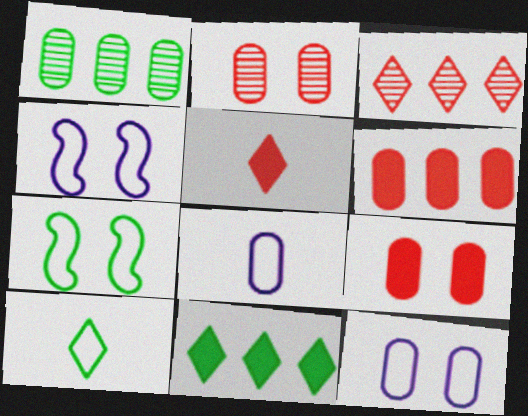[[1, 4, 5], 
[1, 8, 9]]